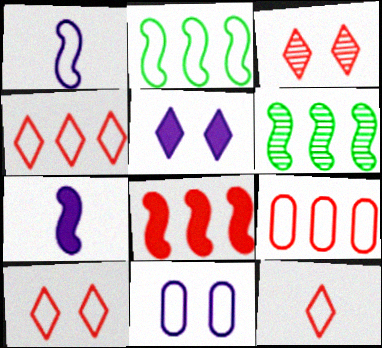[[2, 11, 12], 
[4, 10, 12]]